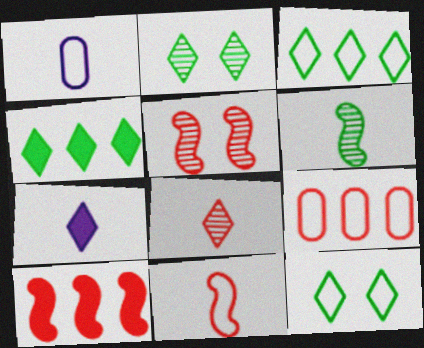[[1, 2, 10], 
[1, 4, 5], 
[5, 10, 11]]